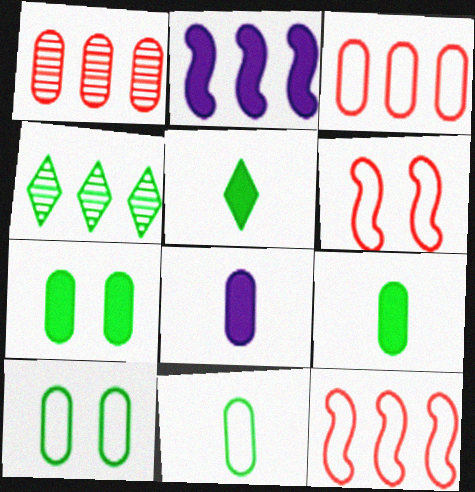[[1, 8, 10], 
[2, 3, 4], 
[4, 6, 8]]